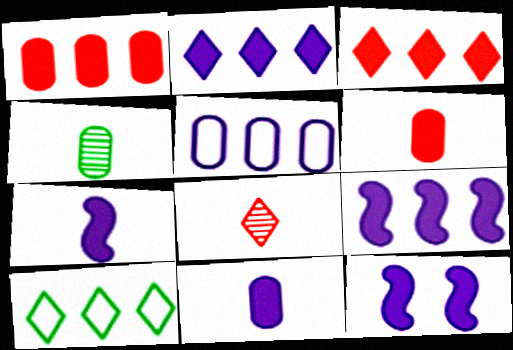[[2, 11, 12], 
[7, 9, 12]]